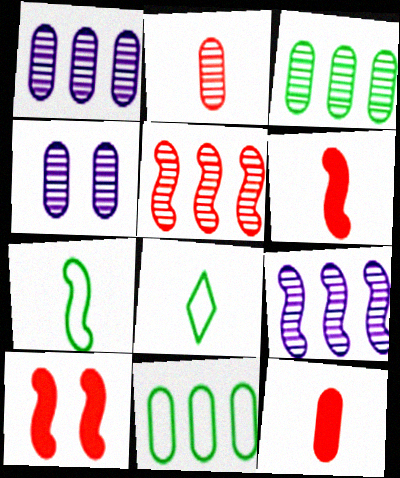[[1, 8, 10], 
[2, 3, 4], 
[4, 11, 12], 
[7, 9, 10]]